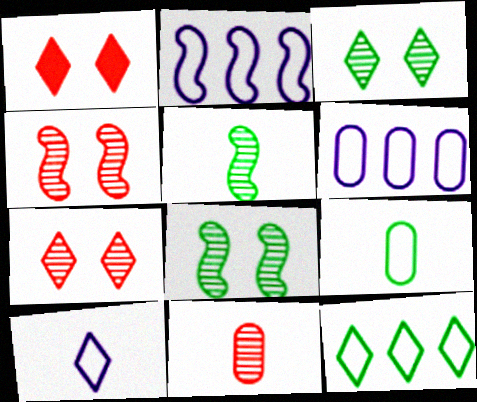[[1, 5, 6]]